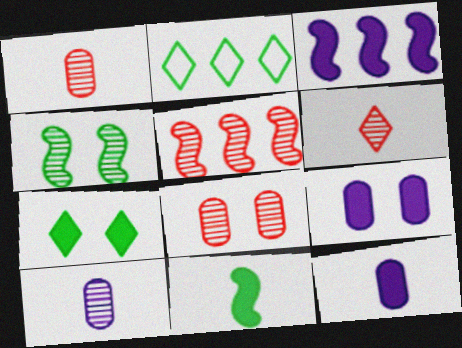[[5, 6, 8]]